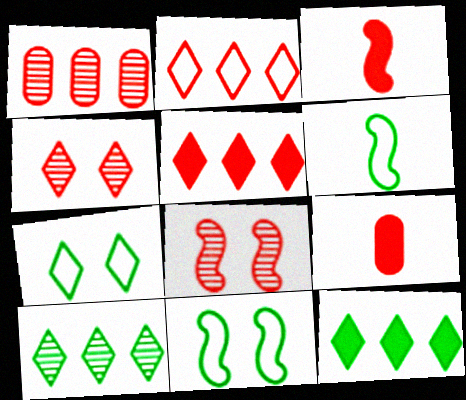[[2, 8, 9]]